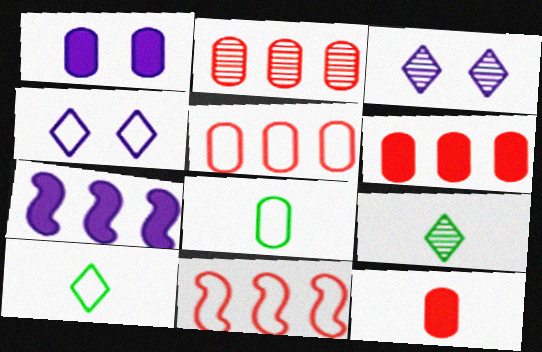[[1, 2, 8], 
[1, 9, 11], 
[2, 5, 6], 
[4, 8, 11]]